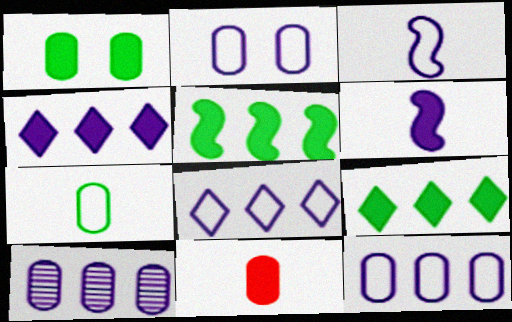[[2, 3, 8]]